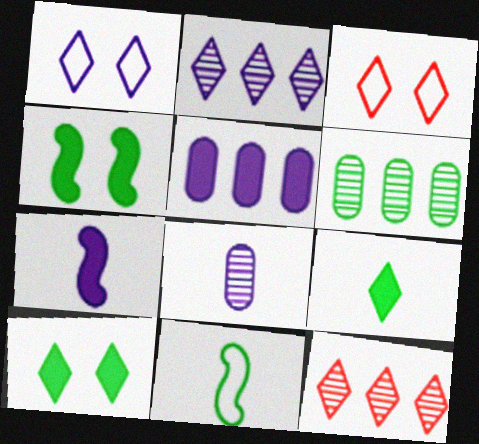[[1, 9, 12], 
[2, 3, 9], 
[3, 6, 7], 
[6, 10, 11]]